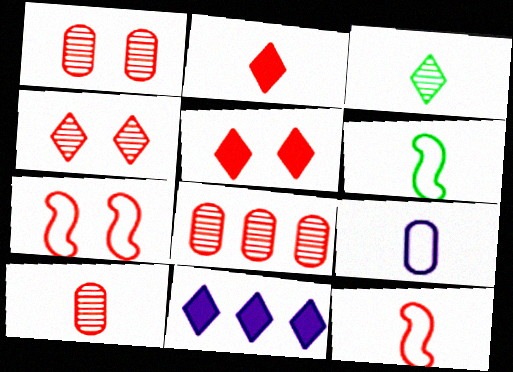[[1, 5, 7], 
[1, 6, 11], 
[1, 8, 10], 
[2, 7, 8], 
[2, 10, 12], 
[5, 8, 12]]